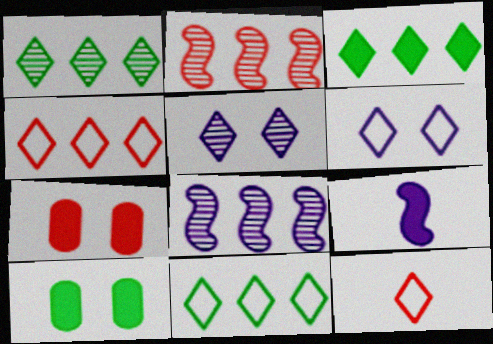[[1, 3, 11], 
[2, 7, 12], 
[3, 5, 12], 
[3, 7, 9], 
[6, 11, 12], 
[8, 10, 12]]